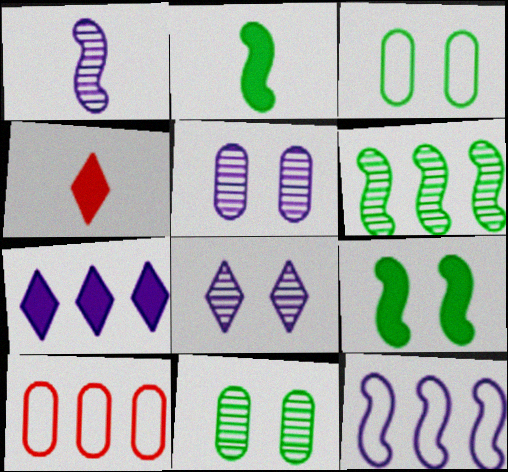[[2, 8, 10], 
[4, 11, 12], 
[6, 7, 10]]